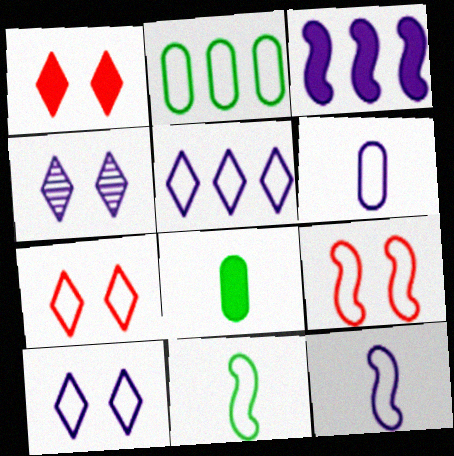[[1, 3, 8], 
[2, 7, 12], 
[3, 4, 6]]